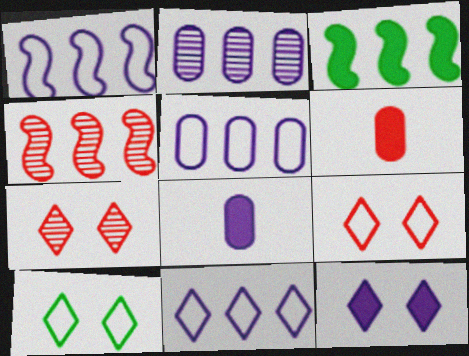[[1, 3, 4], 
[1, 5, 11], 
[3, 6, 12], 
[4, 6, 9], 
[4, 8, 10], 
[7, 10, 12]]